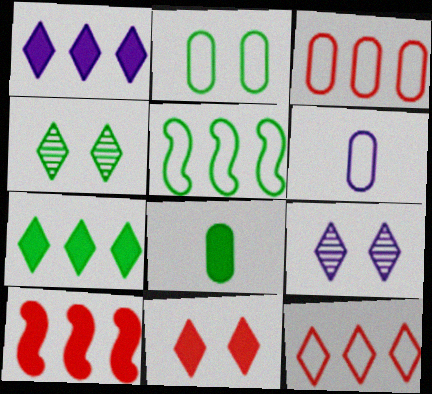[[2, 3, 6], 
[4, 5, 8], 
[4, 6, 10]]